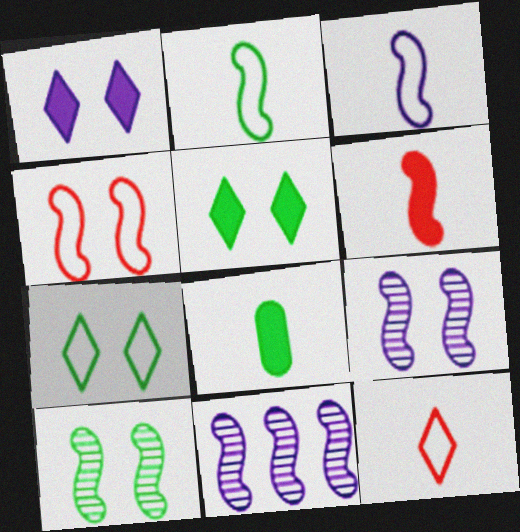[]